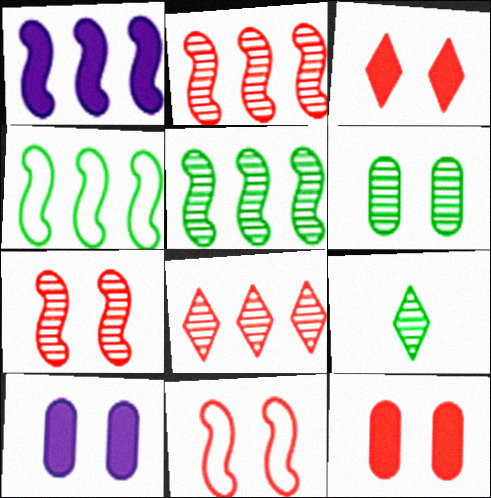[[1, 2, 4], 
[5, 6, 9]]